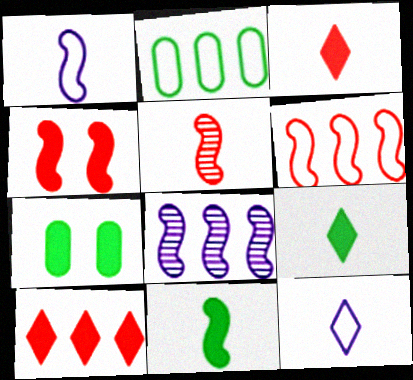[[1, 5, 11], 
[2, 8, 10], 
[4, 5, 6]]